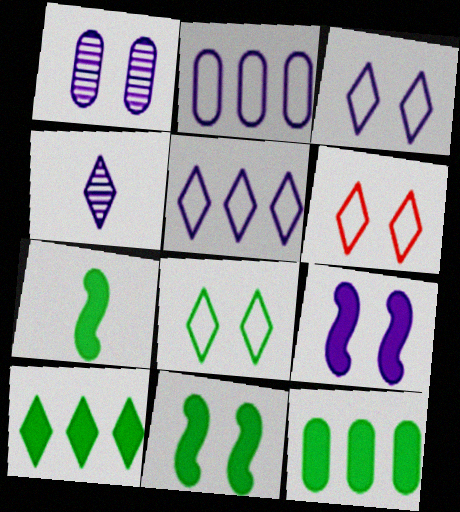[[1, 3, 9], 
[1, 6, 11], 
[2, 4, 9], 
[3, 6, 8], 
[4, 6, 10]]